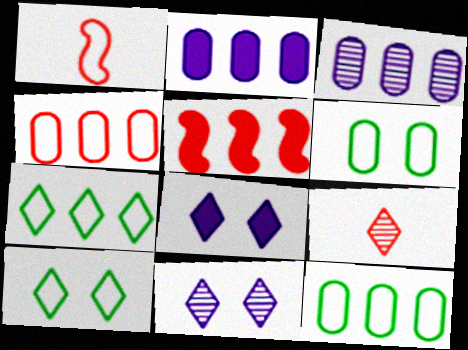[[3, 5, 7], 
[7, 8, 9]]